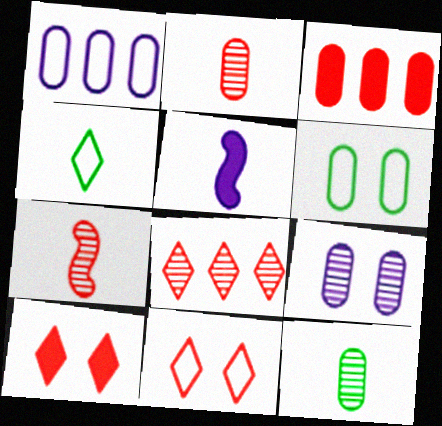[[2, 4, 5], 
[3, 7, 11], 
[5, 6, 8]]